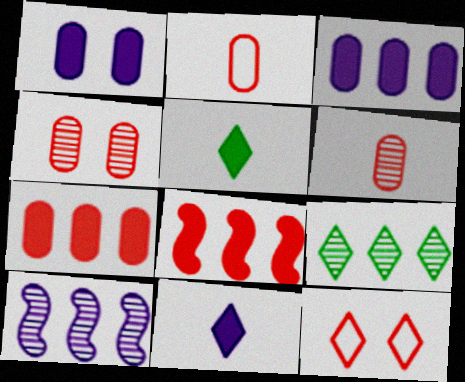[[1, 5, 8], 
[2, 4, 7], 
[6, 8, 12], 
[9, 11, 12]]